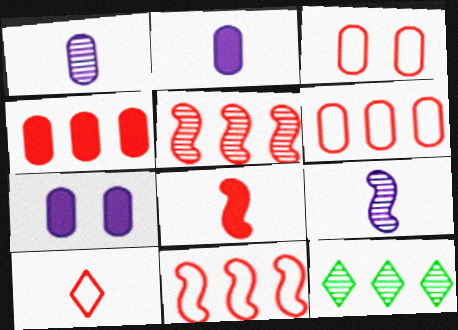[[3, 10, 11]]